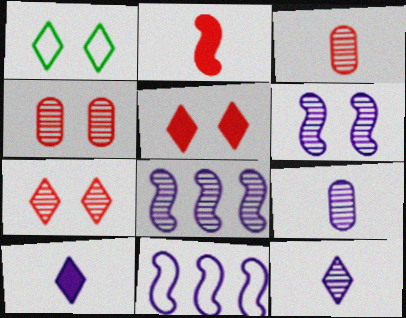[]